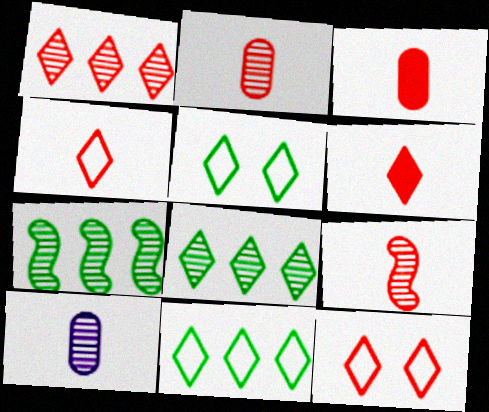[[1, 6, 12], 
[3, 4, 9]]